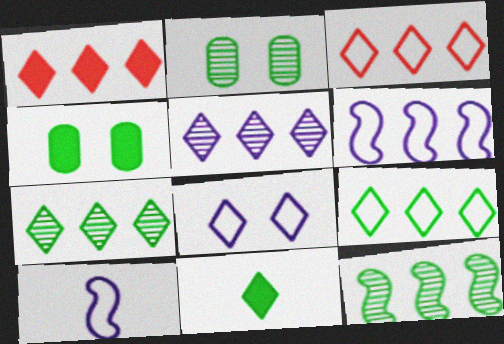[[1, 2, 10], 
[1, 5, 9]]